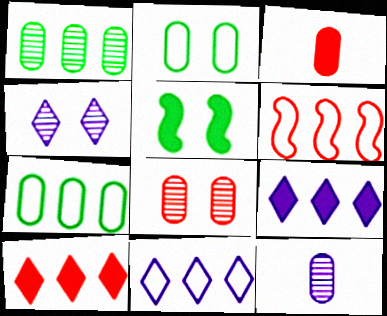[[1, 6, 9], 
[1, 8, 12], 
[3, 5, 9], 
[6, 7, 11]]